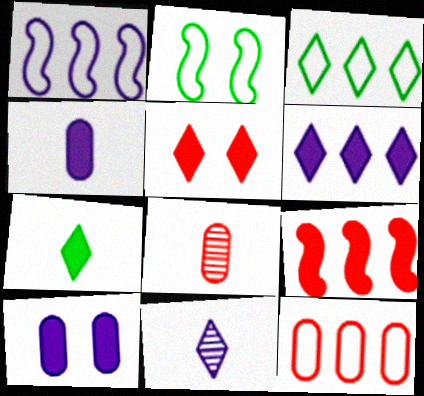[[1, 3, 12], 
[1, 10, 11], 
[2, 6, 8], 
[3, 5, 11], 
[5, 6, 7], 
[7, 9, 10]]